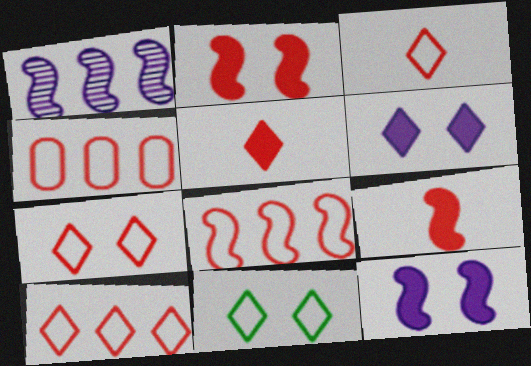[[3, 7, 10], 
[4, 8, 10]]